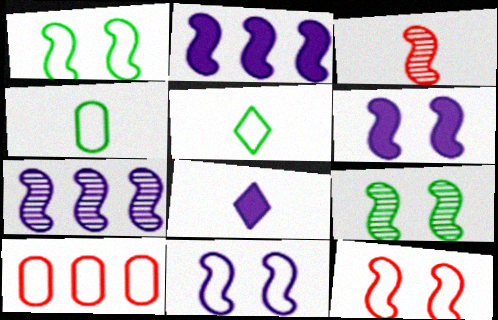[[1, 2, 3], 
[1, 11, 12], 
[3, 4, 8], 
[3, 7, 9], 
[5, 10, 11], 
[6, 9, 12], 
[8, 9, 10]]